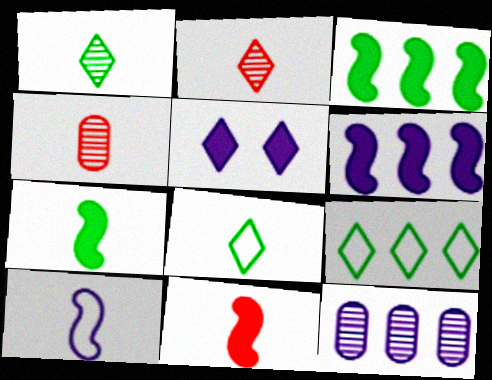[[2, 5, 9], 
[5, 10, 12]]